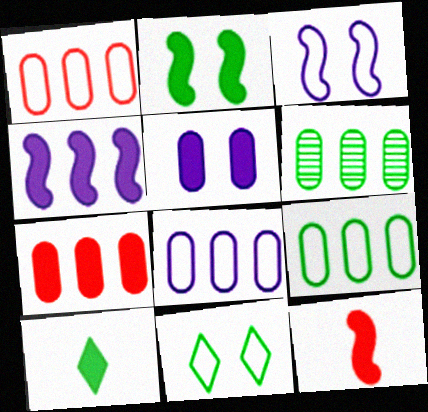[[1, 8, 9], 
[2, 4, 12], 
[6, 7, 8]]